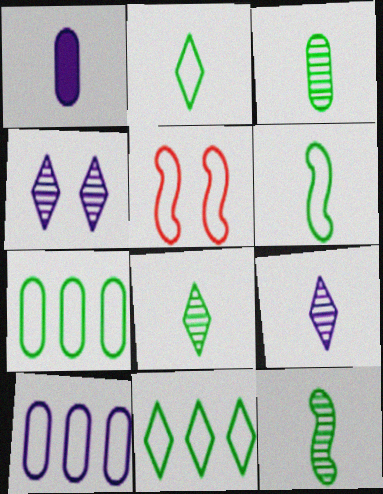[[2, 5, 10], 
[3, 8, 12]]